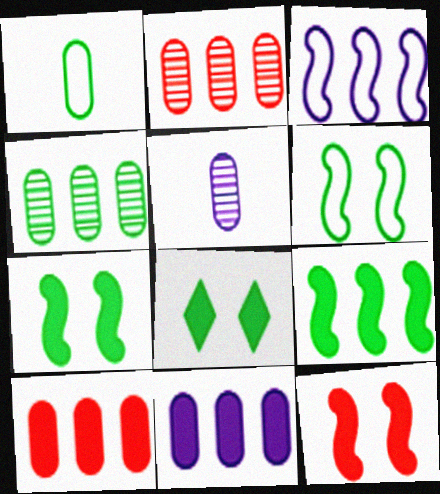[]